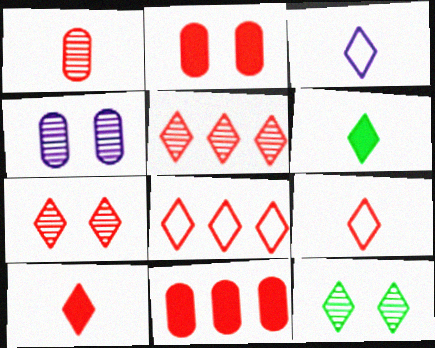[[7, 8, 10]]